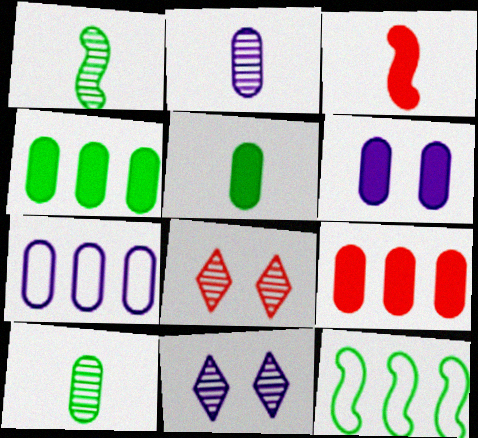[[2, 6, 7], 
[5, 6, 9]]